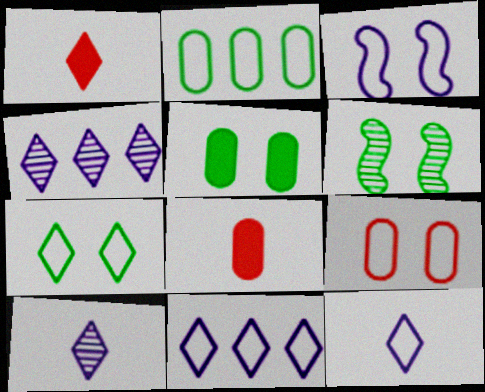[[1, 4, 7], 
[3, 7, 9], 
[5, 6, 7], 
[6, 8, 11]]